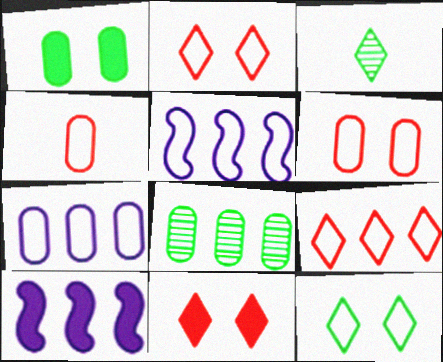[[3, 6, 10], 
[4, 5, 12], 
[8, 9, 10]]